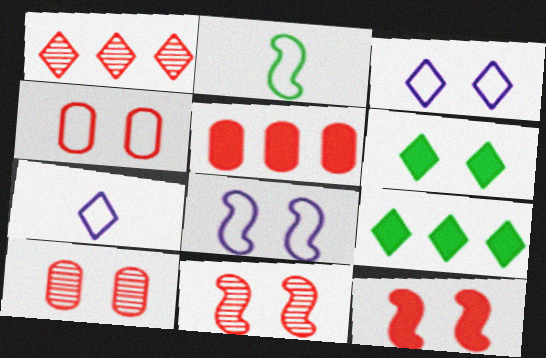[[1, 6, 7], 
[6, 8, 10]]